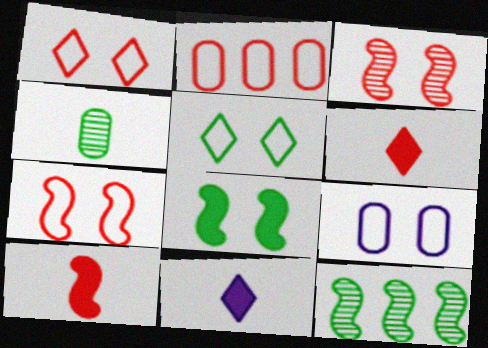[[2, 3, 6], 
[5, 7, 9], 
[6, 9, 12]]